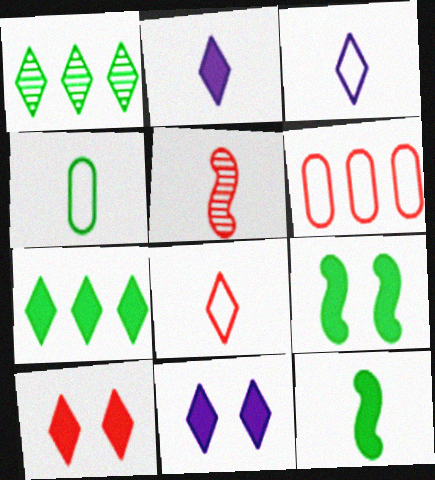[[1, 3, 10], 
[1, 4, 9], 
[1, 8, 11], 
[2, 4, 5], 
[2, 7, 10], 
[5, 6, 10]]